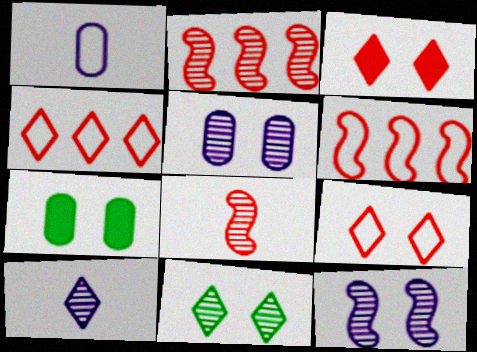[[6, 7, 10], 
[7, 9, 12]]